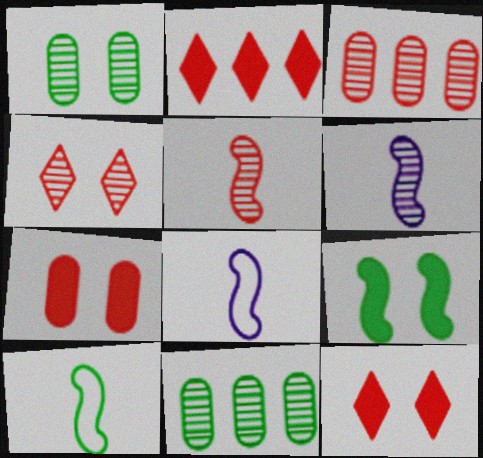[[1, 2, 8], 
[3, 4, 5], 
[4, 6, 11], 
[8, 11, 12]]